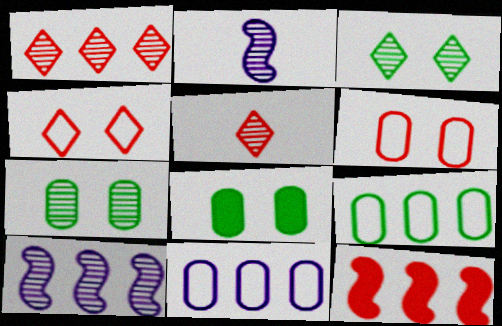[[1, 2, 7], 
[5, 6, 12], 
[5, 7, 10]]